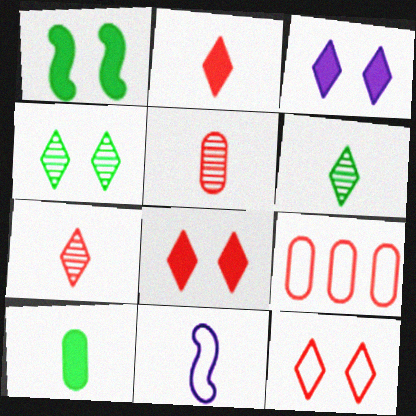[[3, 4, 12], 
[7, 10, 11]]